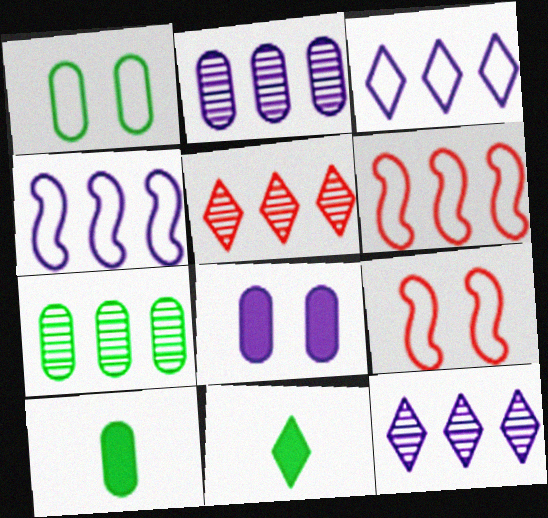[[1, 7, 10], 
[2, 9, 11], 
[9, 10, 12]]